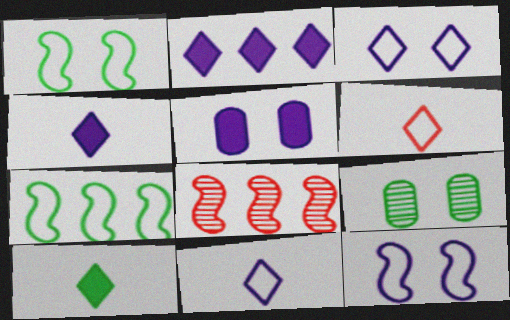[[7, 9, 10]]